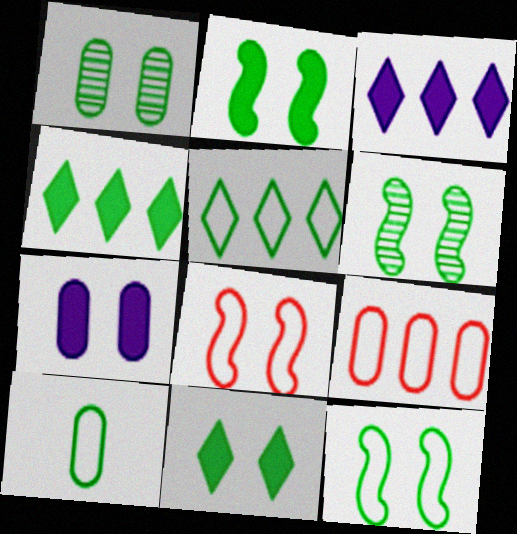[[1, 11, 12], 
[2, 6, 12], 
[4, 6, 10], 
[5, 10, 12]]